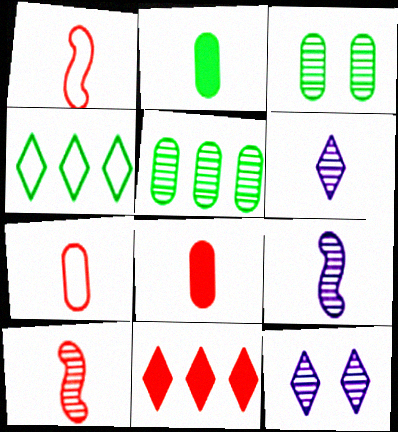[[1, 2, 6], 
[5, 10, 12]]